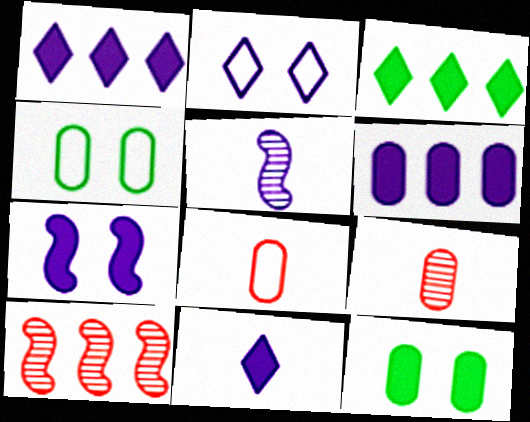[[2, 5, 6], 
[4, 6, 9], 
[4, 10, 11], 
[6, 7, 11]]